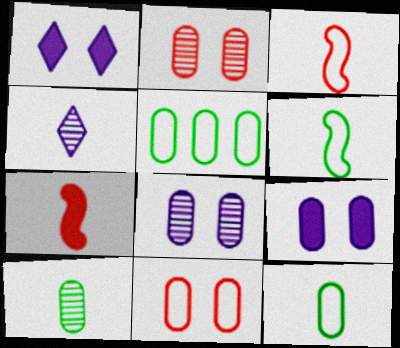[[4, 7, 12]]